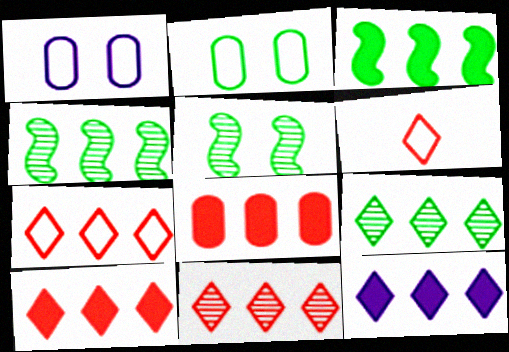[[3, 8, 12], 
[7, 9, 12], 
[7, 10, 11]]